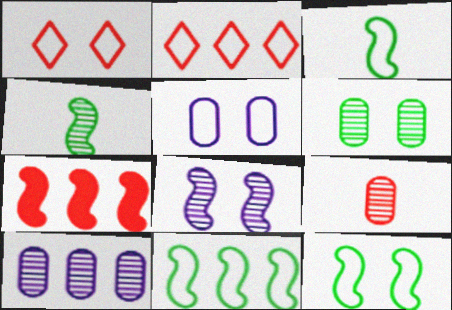[[1, 5, 12], 
[1, 7, 9], 
[2, 3, 5], 
[3, 7, 8], 
[3, 11, 12], 
[6, 9, 10]]